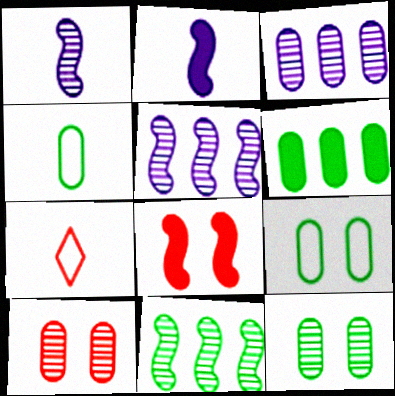[[4, 6, 12]]